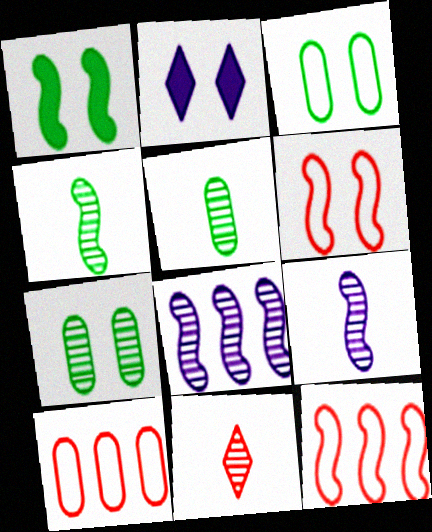[[1, 9, 12], 
[2, 4, 10], 
[2, 5, 12], 
[2, 6, 7], 
[5, 9, 11], 
[7, 8, 11]]